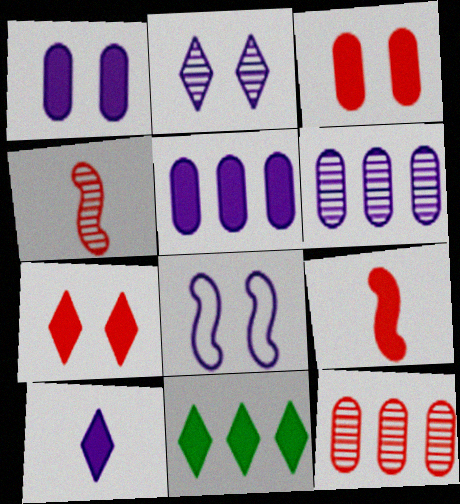[[1, 2, 8], 
[1, 9, 11], 
[6, 8, 10], 
[7, 10, 11]]